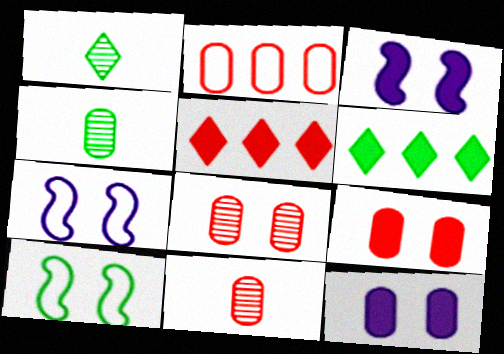[[1, 2, 3], 
[2, 4, 12], 
[2, 9, 11], 
[4, 5, 7], 
[4, 6, 10], 
[6, 7, 11]]